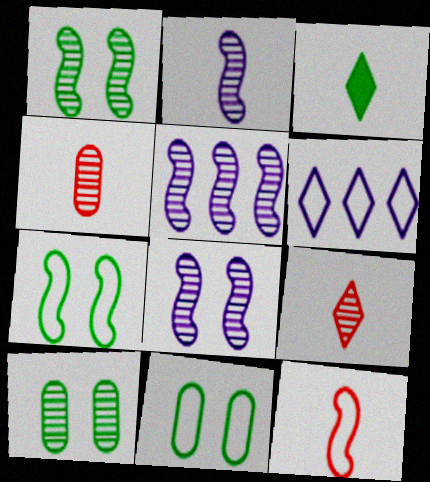[[2, 5, 8], 
[5, 9, 10], 
[6, 11, 12]]